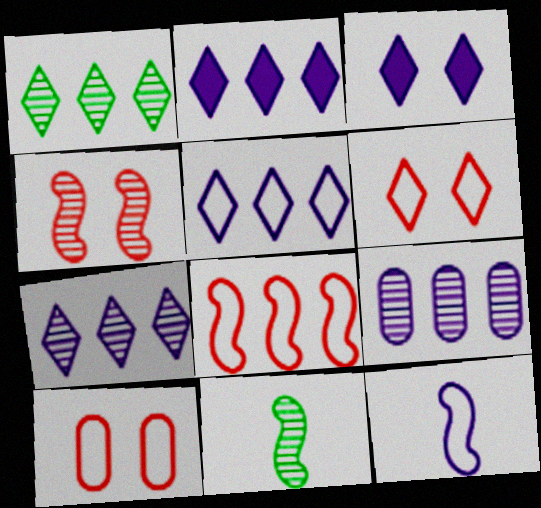[[2, 5, 7], 
[2, 10, 11], 
[3, 9, 12]]